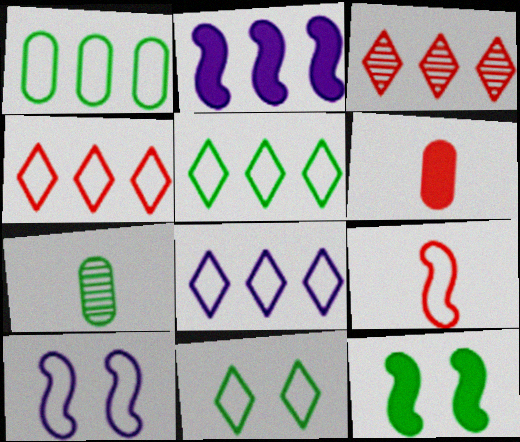[[1, 2, 3], 
[4, 5, 8], 
[5, 7, 12]]